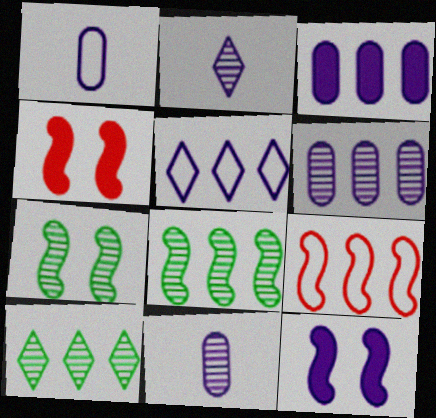[[1, 4, 10], 
[3, 9, 10], 
[5, 11, 12]]